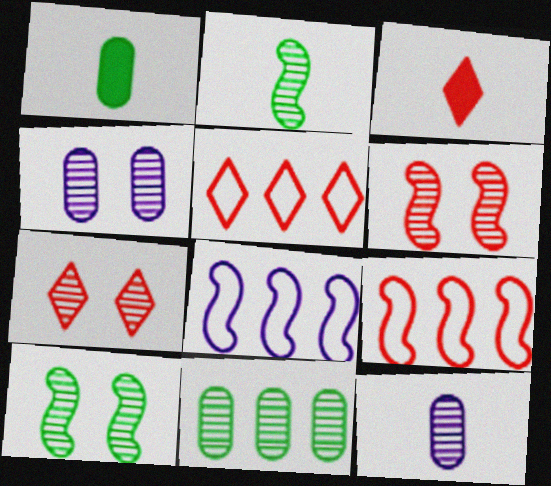[[1, 7, 8], 
[3, 5, 7], 
[4, 7, 10]]